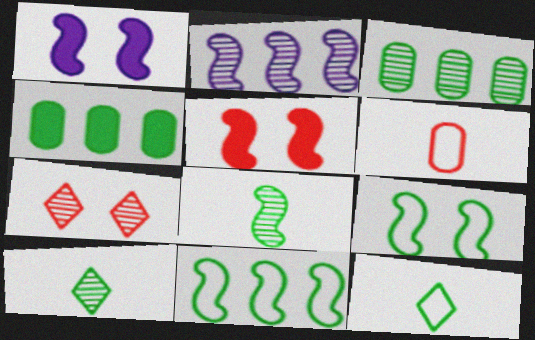[[4, 9, 10]]